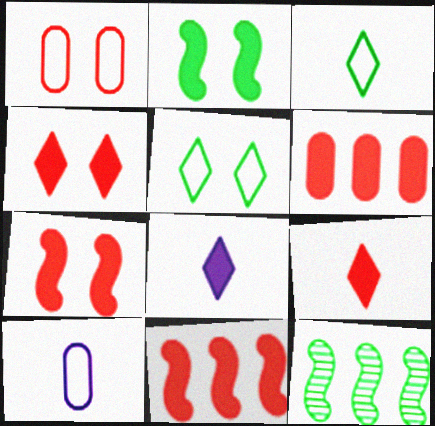[[1, 8, 12], 
[2, 6, 8], 
[4, 10, 12], 
[6, 7, 9]]